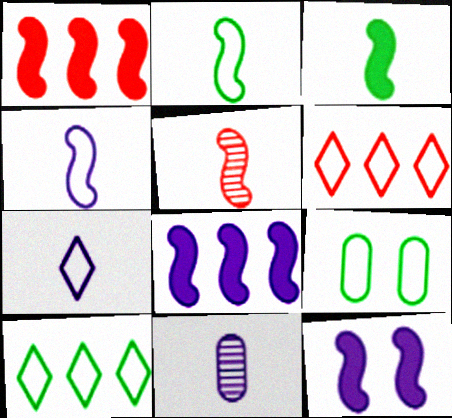[[1, 3, 12], 
[2, 9, 10], 
[3, 4, 5], 
[4, 6, 9]]